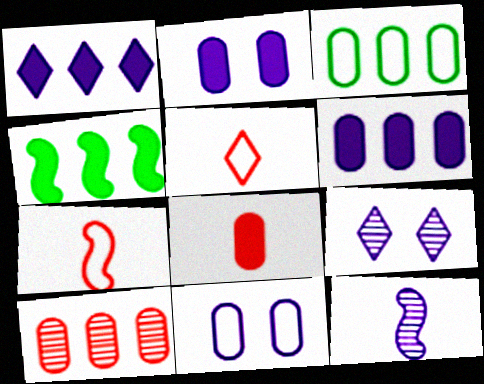[[1, 11, 12], 
[3, 6, 10]]